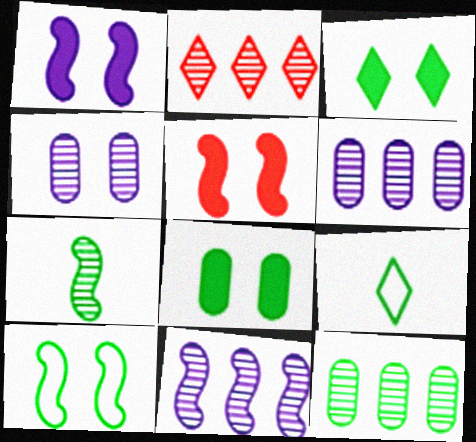[[2, 4, 7], 
[2, 11, 12], 
[5, 6, 9]]